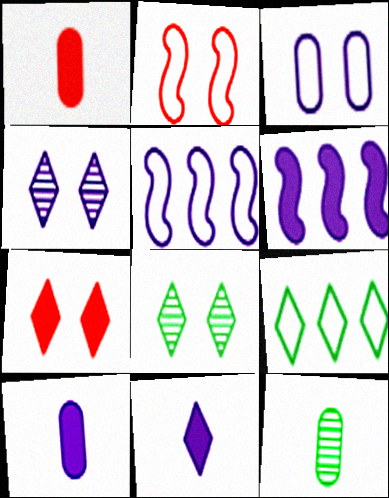[[1, 5, 8], 
[4, 5, 10], 
[5, 7, 12]]